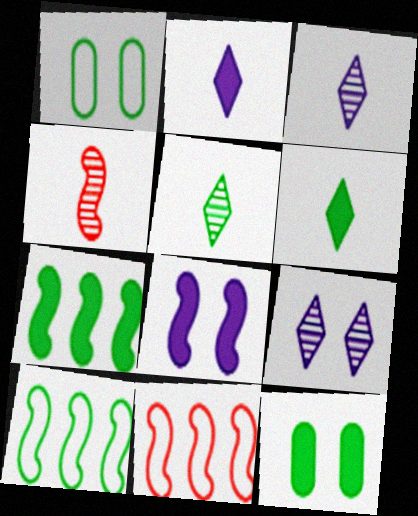[[1, 5, 7], 
[3, 11, 12], 
[4, 8, 10], 
[5, 10, 12], 
[6, 7, 12]]